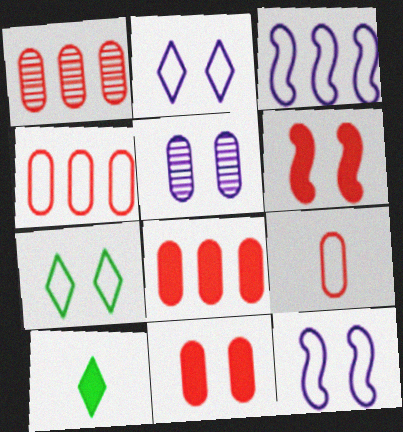[[1, 4, 8], 
[1, 9, 11], 
[1, 10, 12], 
[3, 7, 9], 
[5, 6, 7]]